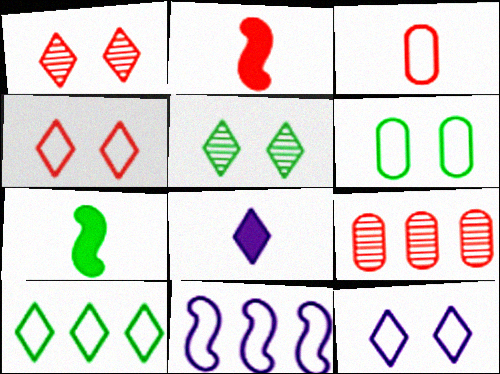[[1, 8, 10], 
[2, 4, 9], 
[7, 9, 12]]